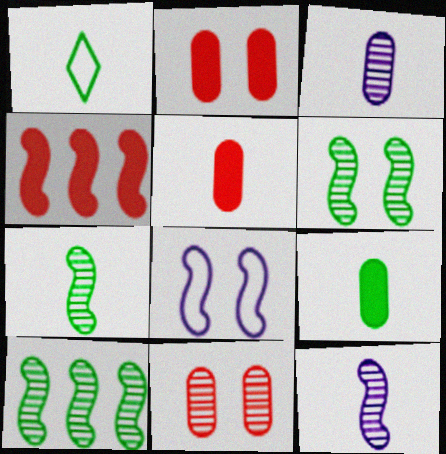[[1, 5, 12], 
[1, 7, 9], 
[4, 7, 8], 
[6, 7, 10]]